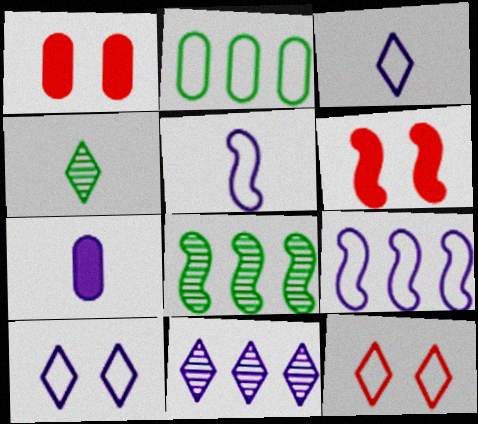[[1, 3, 8], 
[1, 4, 9], 
[2, 5, 12], 
[5, 6, 8], 
[7, 8, 12]]